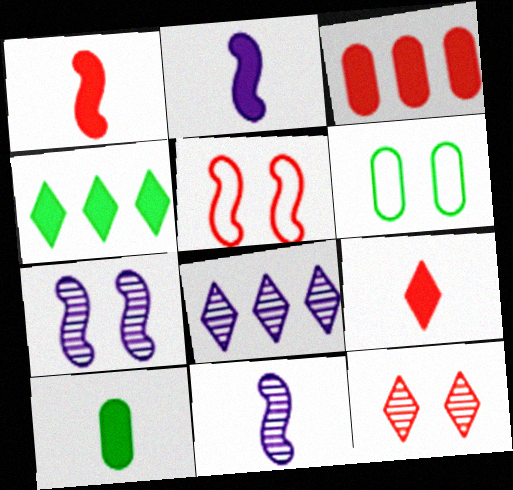[[1, 6, 8], 
[2, 9, 10], 
[5, 8, 10]]